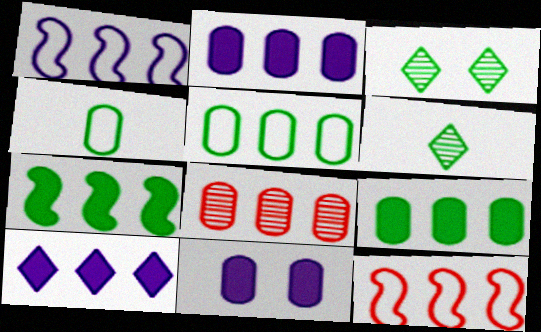[[2, 5, 8], 
[3, 4, 7], 
[4, 8, 11], 
[6, 11, 12]]